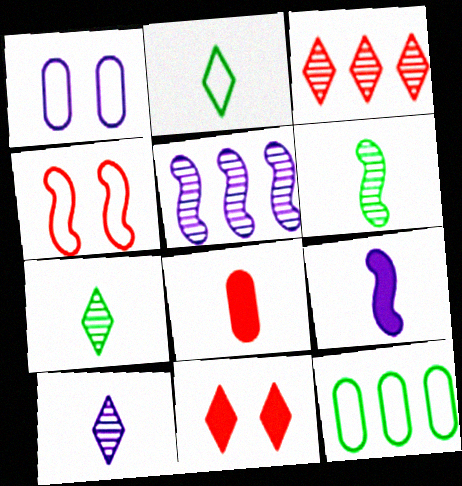[[3, 4, 8]]